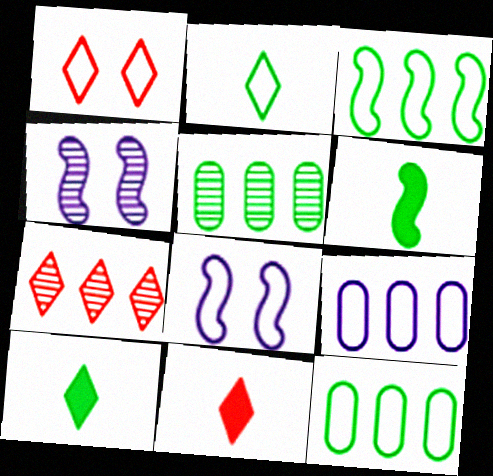[[1, 7, 11], 
[4, 11, 12], 
[5, 8, 11]]